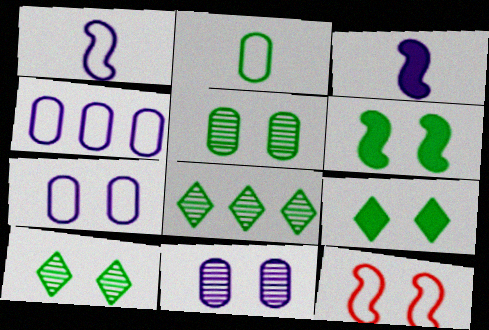[[2, 6, 8], 
[9, 11, 12]]